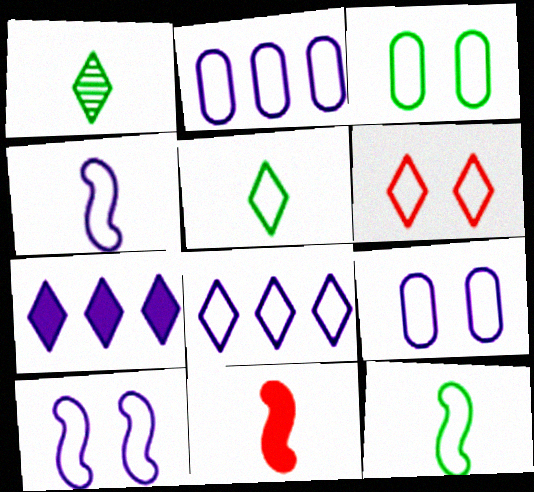[[1, 6, 7], 
[2, 6, 12], 
[3, 6, 10], 
[4, 8, 9], 
[5, 6, 8]]